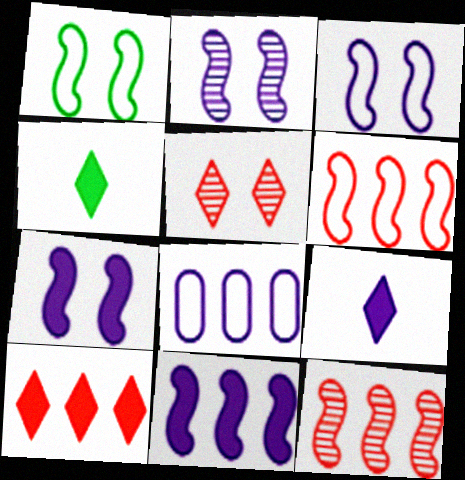[[2, 3, 7], 
[2, 8, 9]]